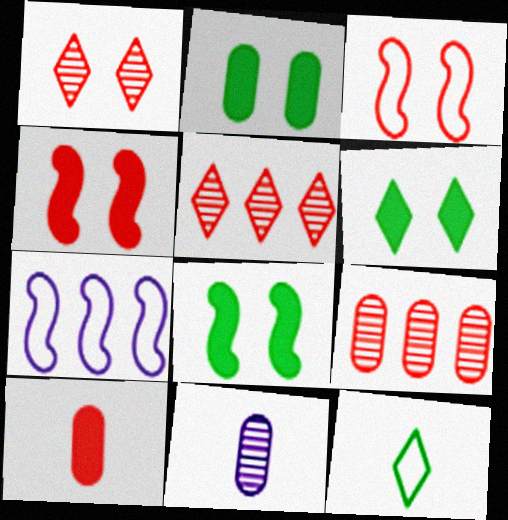[[2, 6, 8], 
[3, 5, 10]]